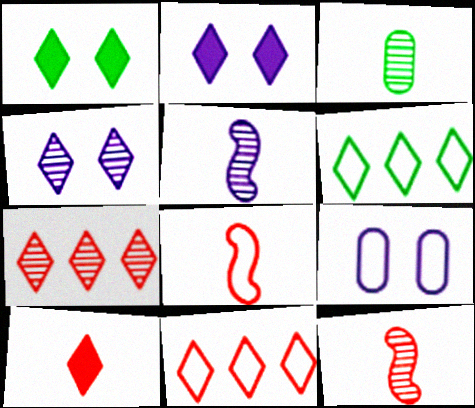[[4, 6, 10], 
[6, 8, 9]]